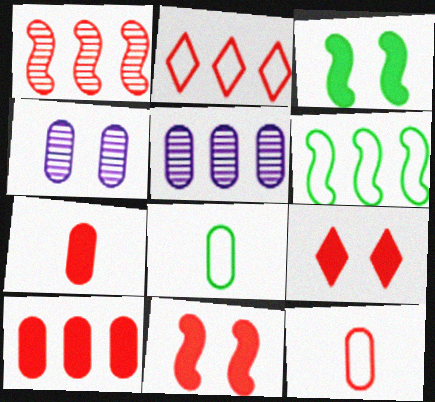[[1, 2, 10], 
[1, 9, 12], 
[4, 8, 10]]